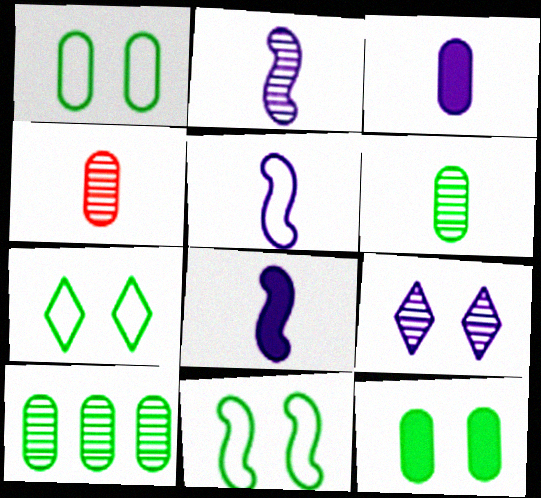[[1, 7, 11], 
[2, 5, 8]]